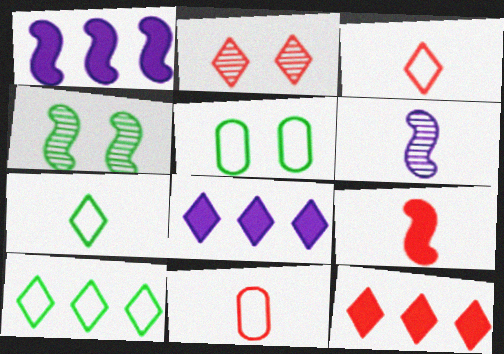[[2, 3, 12], 
[2, 7, 8], 
[4, 8, 11], 
[5, 6, 12]]